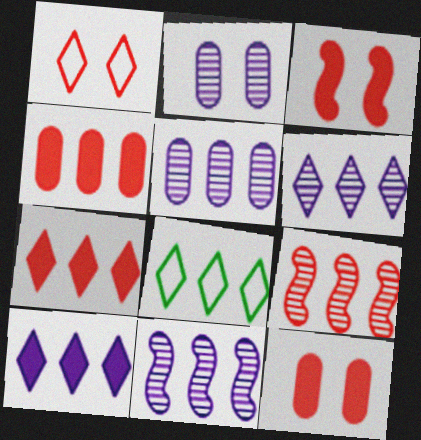[[4, 8, 11], 
[5, 6, 11], 
[6, 7, 8]]